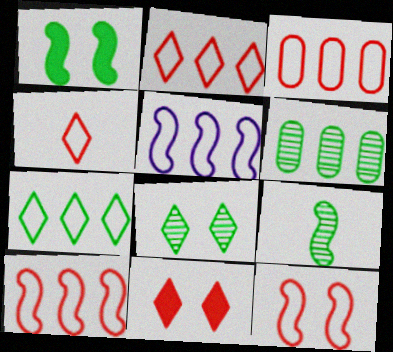[[2, 3, 10], 
[3, 4, 12], 
[3, 5, 7], 
[6, 8, 9]]